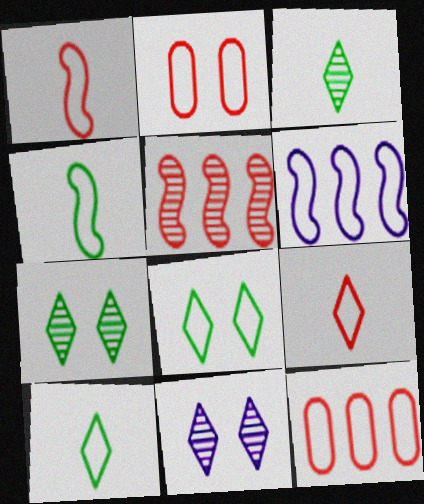[[2, 6, 10]]